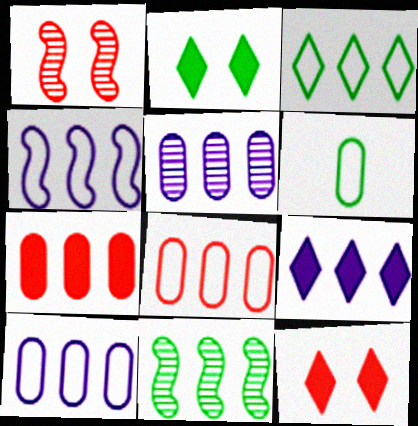[[1, 6, 9], 
[2, 6, 11], 
[3, 4, 8], 
[4, 5, 9], 
[8, 9, 11]]